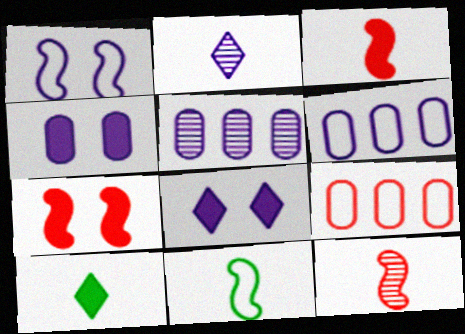[]